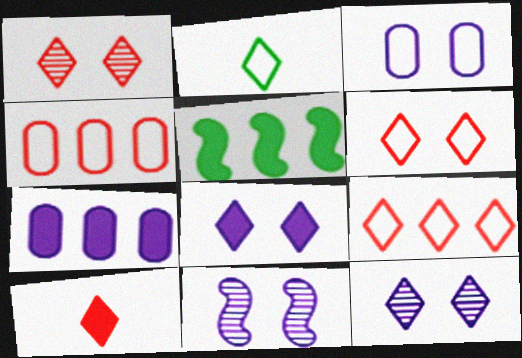[[1, 9, 10], 
[3, 8, 11]]